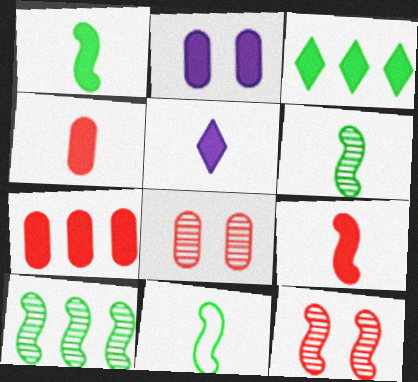[[1, 4, 5], 
[1, 6, 11], 
[2, 3, 9]]